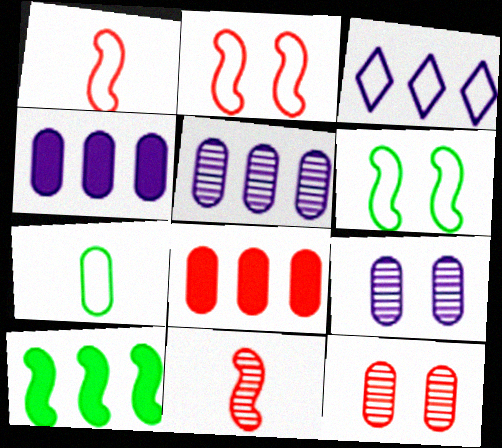[[2, 3, 7], 
[4, 7, 12], 
[7, 8, 9]]